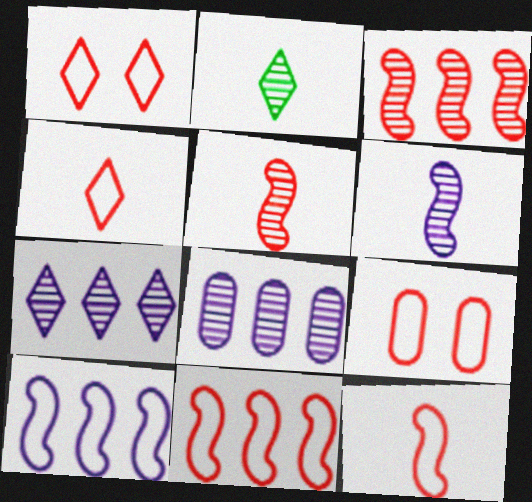[[4, 9, 11]]